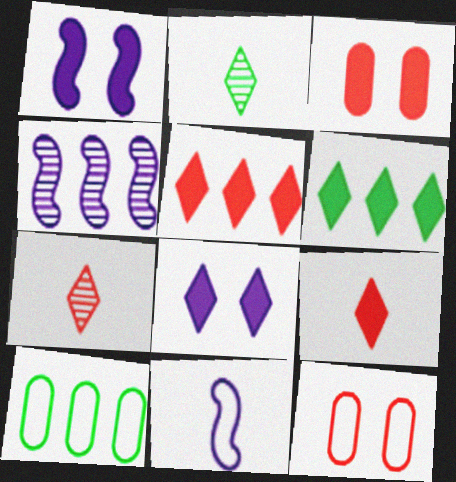[[1, 4, 11], 
[1, 7, 10], 
[4, 5, 10], 
[6, 8, 9]]